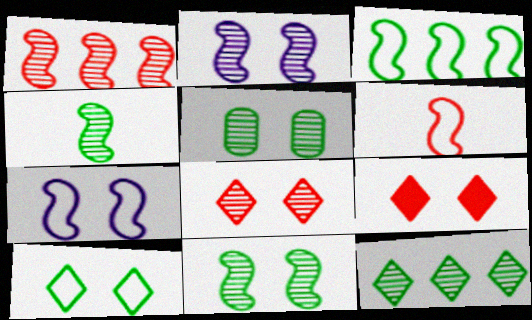[[1, 2, 4], 
[2, 5, 8], 
[3, 6, 7], 
[4, 5, 12], 
[5, 7, 9]]